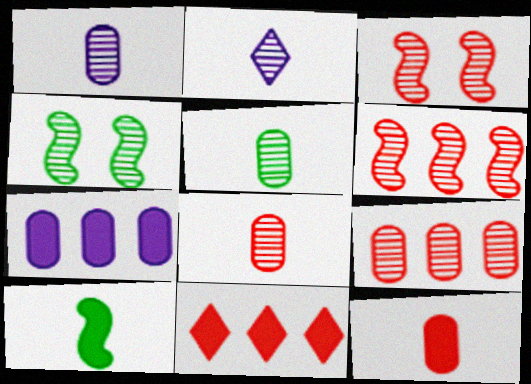[[1, 5, 8], 
[2, 4, 9]]